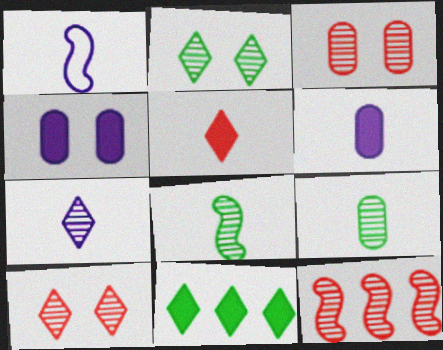[[1, 3, 11], 
[1, 5, 9], 
[1, 6, 7]]